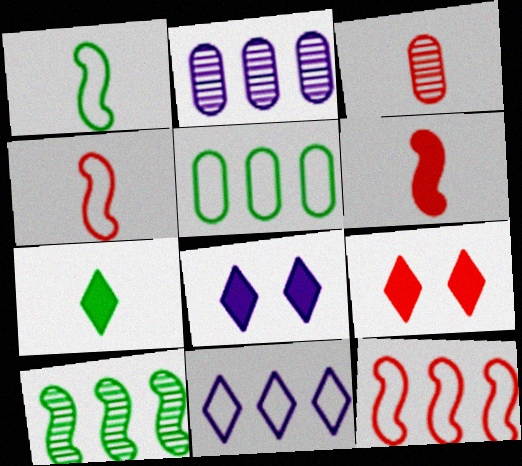[[1, 2, 9], 
[3, 9, 12], 
[5, 11, 12]]